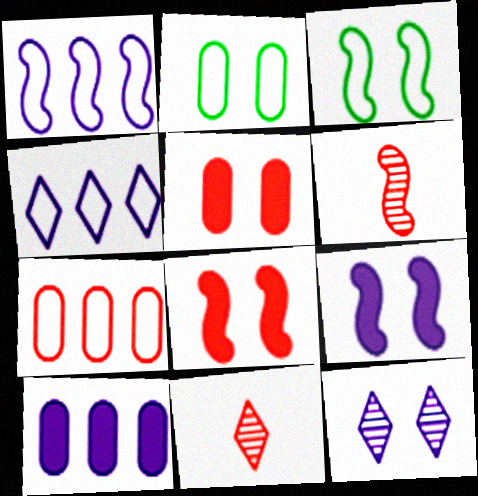[[2, 8, 12], 
[3, 5, 12], 
[3, 10, 11], 
[7, 8, 11]]